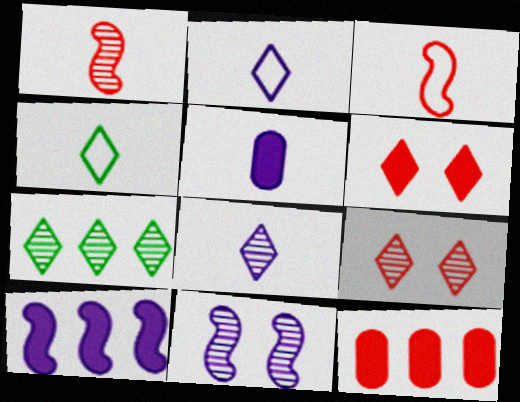[[1, 4, 5], 
[2, 6, 7], 
[3, 9, 12], 
[4, 11, 12], 
[7, 8, 9]]